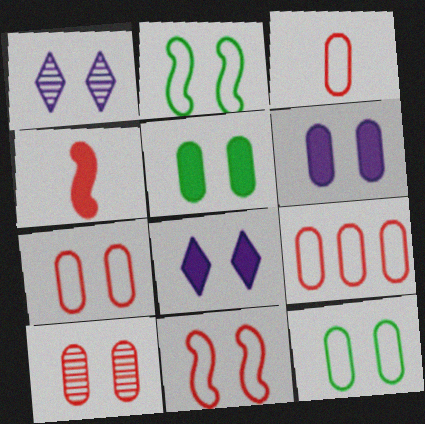[[1, 5, 11], 
[2, 8, 10], 
[3, 7, 9], 
[6, 10, 12]]